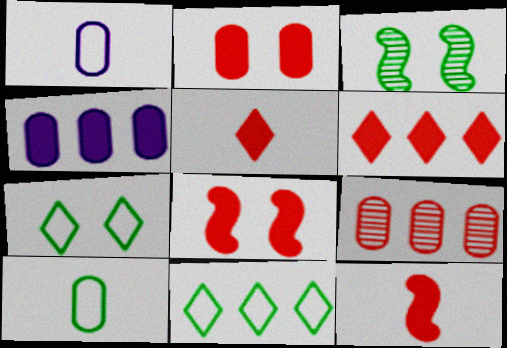[[1, 3, 6], 
[2, 6, 12]]